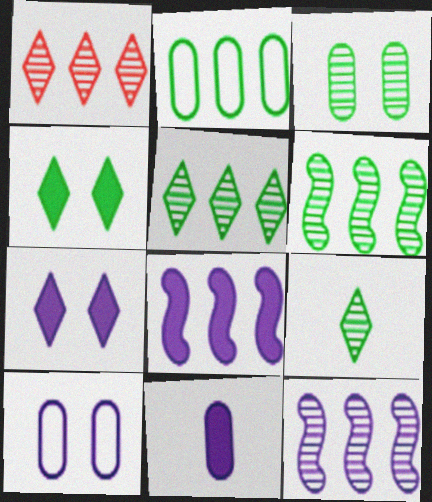[[1, 2, 8], 
[3, 6, 9], 
[7, 8, 11]]